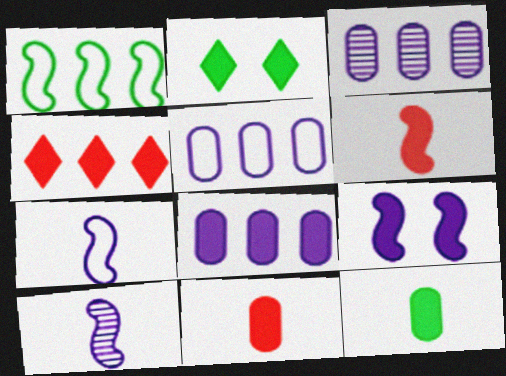[[1, 3, 4], 
[2, 6, 8], 
[3, 5, 8], 
[4, 9, 12]]